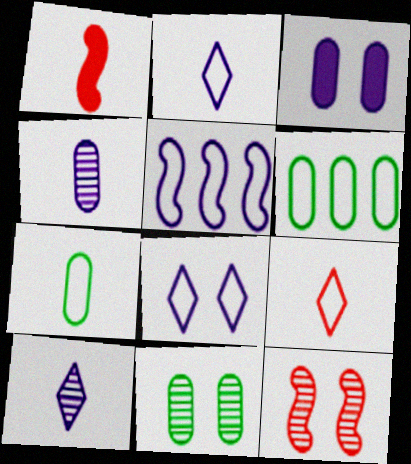[[1, 7, 10], 
[3, 5, 10]]